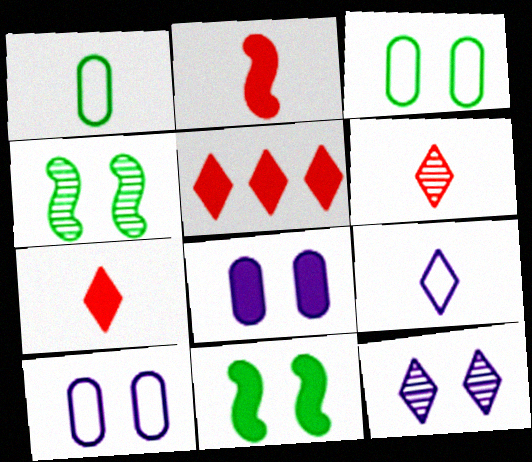[]